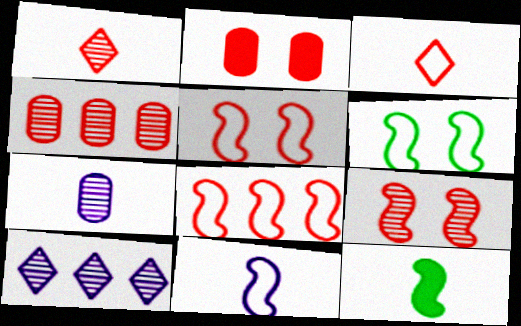[[1, 2, 8], 
[1, 4, 9], 
[3, 7, 12], 
[6, 8, 11]]